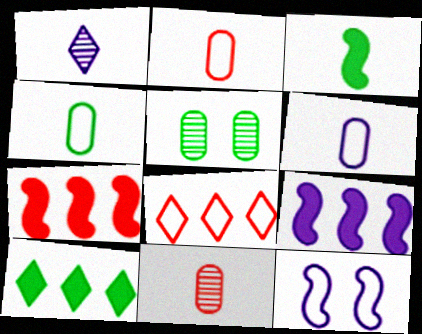[[1, 2, 3], 
[2, 4, 6], 
[4, 8, 12], 
[10, 11, 12]]